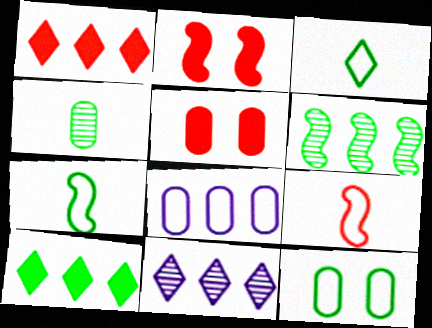[[1, 6, 8], 
[4, 5, 8], 
[5, 7, 11]]